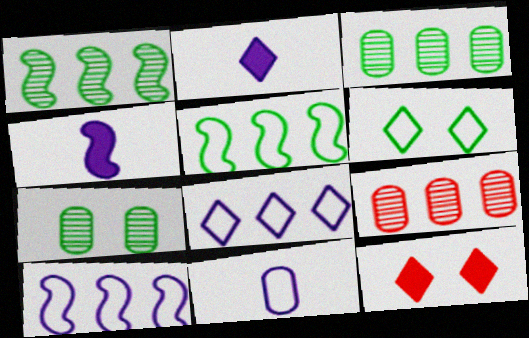[[1, 11, 12], 
[4, 6, 9]]